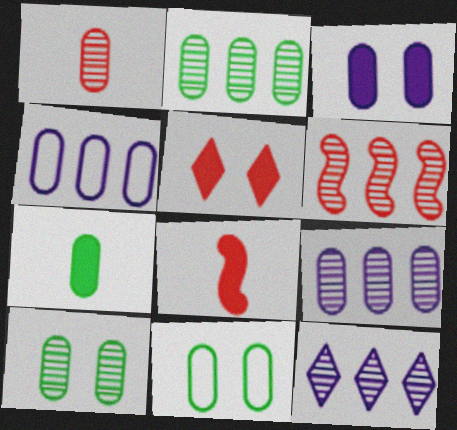[[1, 9, 10], 
[2, 6, 12], 
[2, 7, 11], 
[8, 11, 12]]